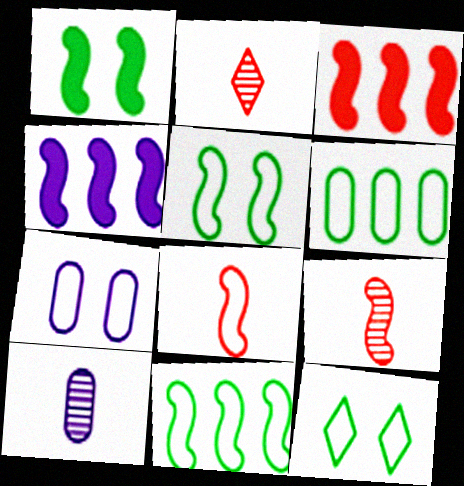[[3, 10, 12], 
[4, 5, 9]]